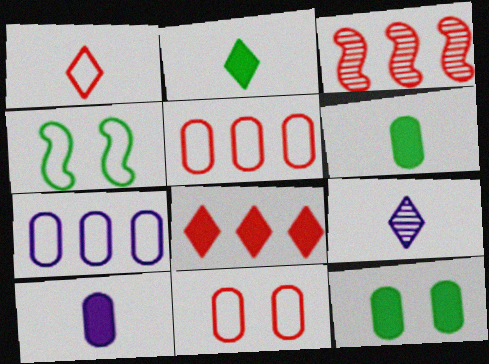[[1, 2, 9], 
[1, 4, 7], 
[3, 5, 8]]